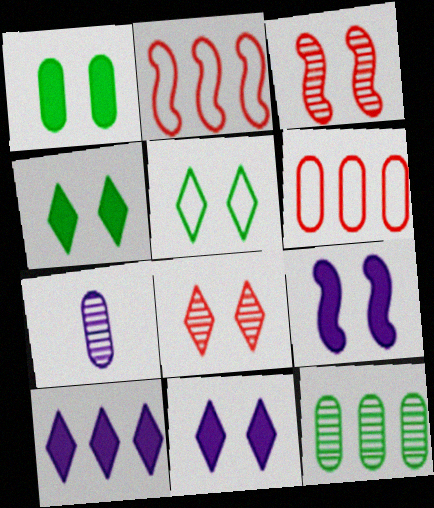[[1, 6, 7], 
[2, 4, 7], 
[2, 10, 12], 
[5, 8, 11]]